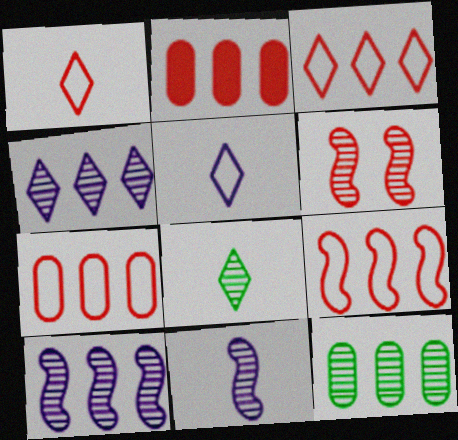[[1, 2, 6], 
[3, 7, 9]]